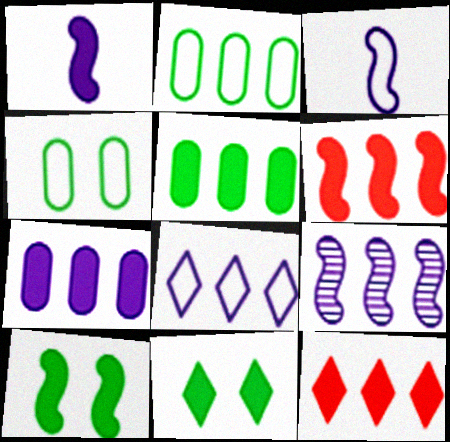[[1, 6, 10], 
[2, 9, 12], 
[7, 8, 9]]